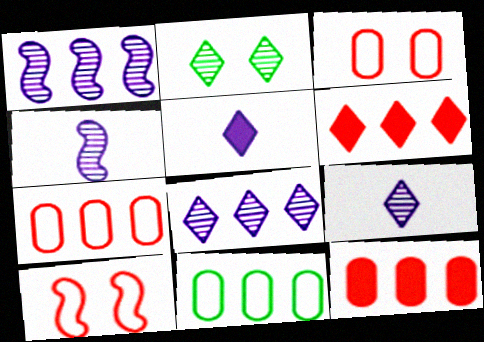[[1, 6, 11]]